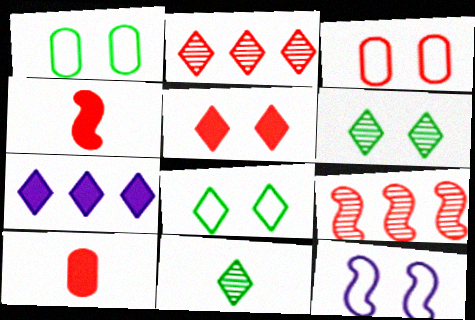[[2, 3, 4], 
[3, 8, 12]]